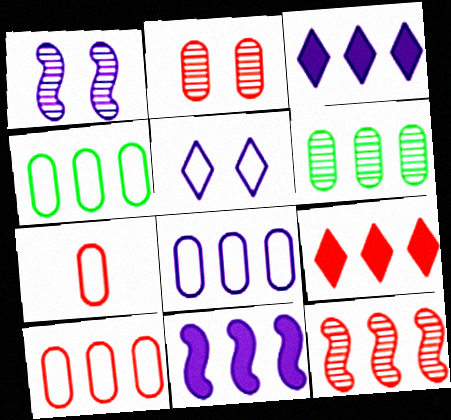[[3, 4, 12], 
[4, 8, 10], 
[9, 10, 12]]